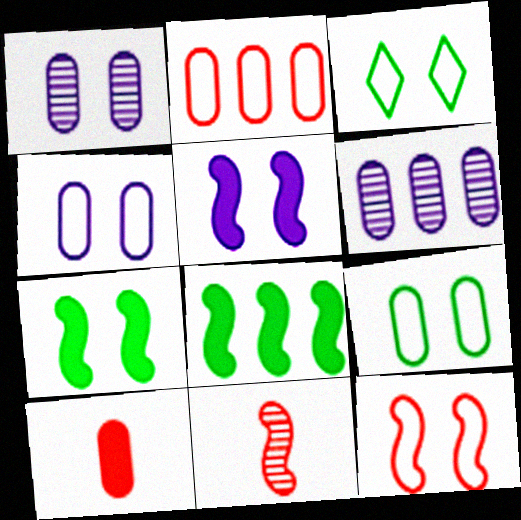[[3, 4, 12], 
[6, 9, 10]]